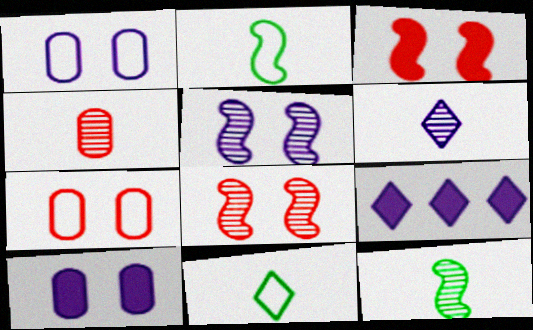[[4, 6, 12], 
[7, 9, 12]]